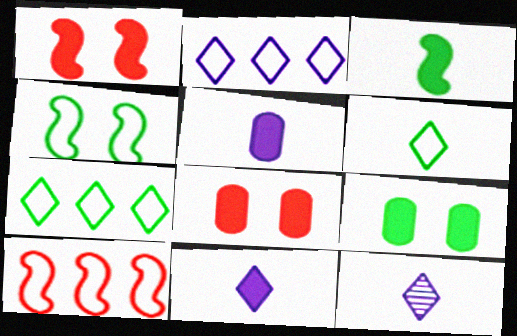[[9, 10, 12]]